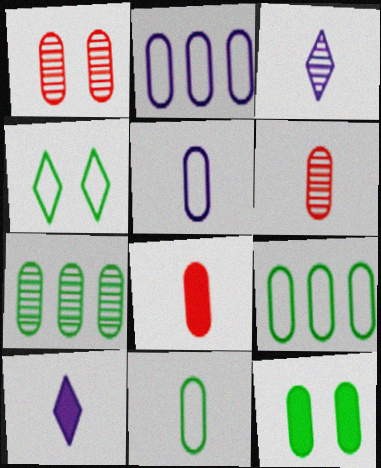[[2, 6, 12], 
[7, 11, 12]]